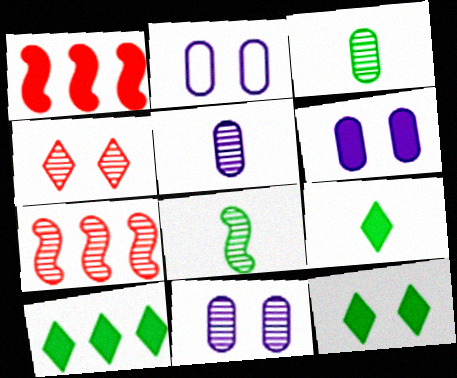[[1, 6, 9], 
[2, 6, 11], 
[2, 7, 9], 
[9, 10, 12]]